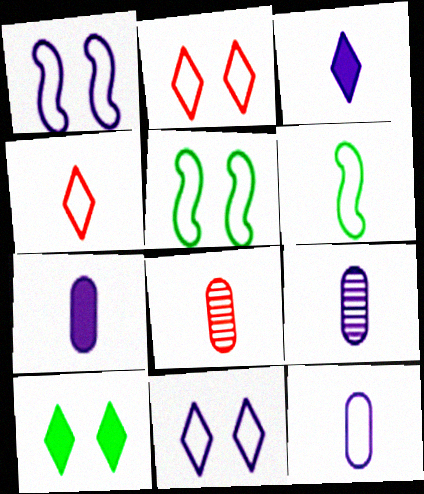[[3, 6, 8], 
[4, 6, 12], 
[7, 9, 12]]